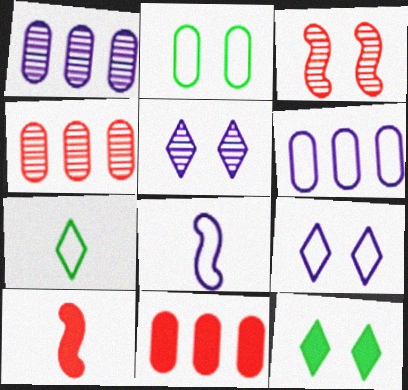[[4, 8, 12], 
[6, 8, 9]]